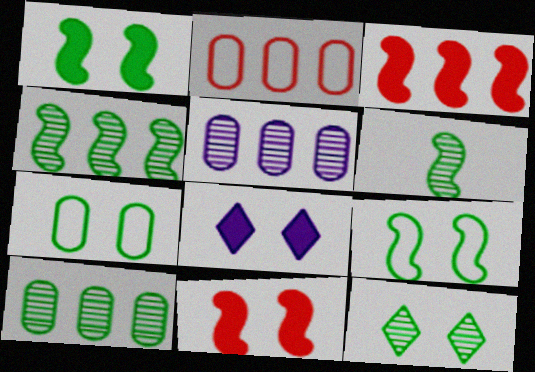[[1, 7, 12], 
[2, 6, 8], 
[6, 10, 12]]